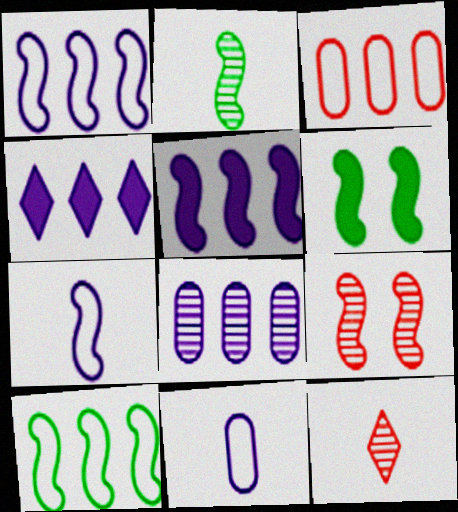[[1, 4, 8], 
[2, 6, 10]]